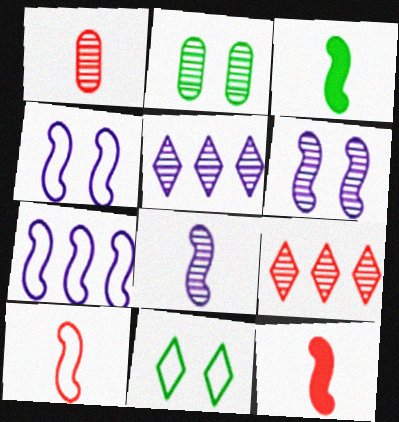[[2, 8, 9], 
[3, 8, 10]]